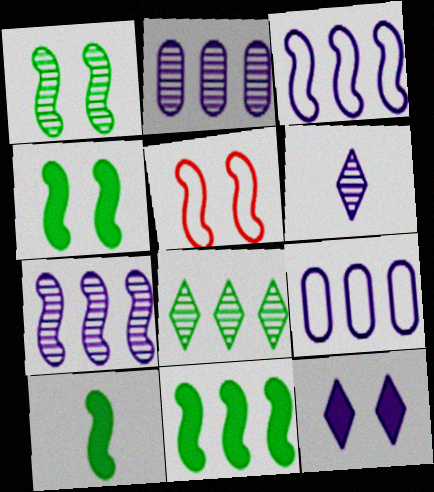[[4, 10, 11], 
[5, 7, 10]]